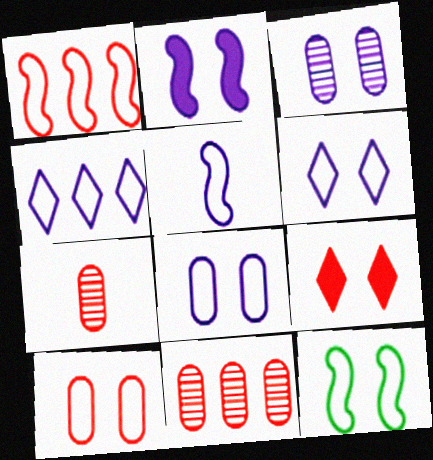[[1, 5, 12], 
[1, 7, 9], 
[2, 3, 6], 
[3, 9, 12], 
[4, 5, 8], 
[6, 10, 12]]